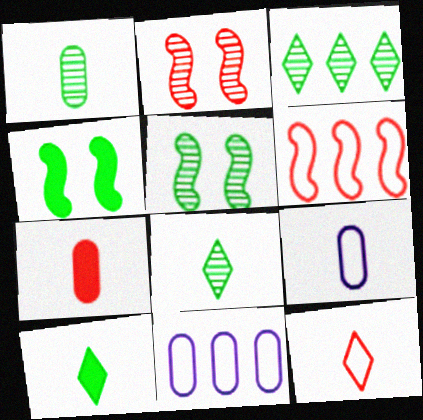[[1, 3, 5], 
[1, 7, 9], 
[2, 10, 11]]